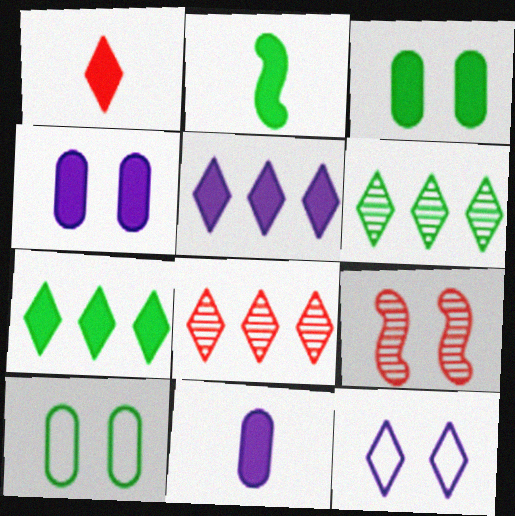[[1, 2, 11], 
[1, 6, 12], 
[2, 3, 7], 
[2, 6, 10], 
[3, 9, 12]]